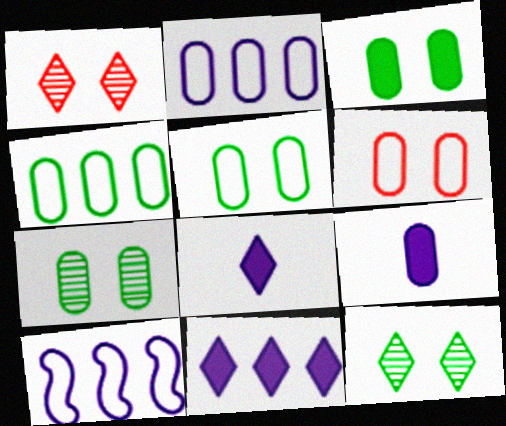[[3, 5, 7]]